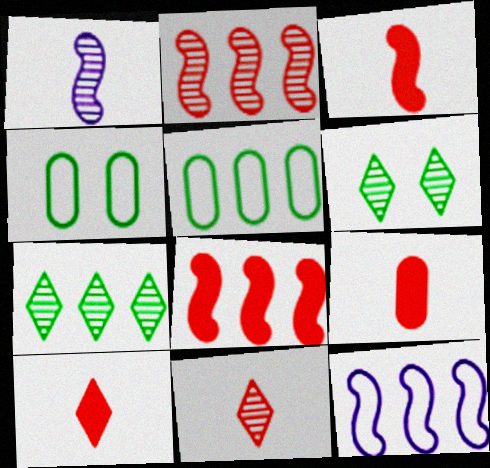[[3, 9, 10], 
[6, 9, 12]]